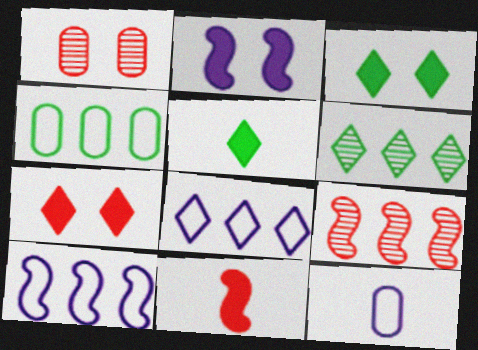[[1, 5, 10], 
[3, 9, 12]]